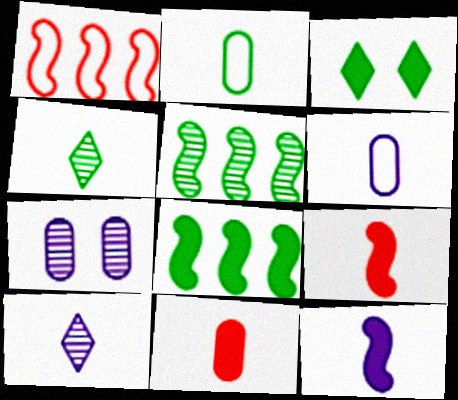[[2, 3, 5], 
[2, 9, 10], 
[4, 6, 9], 
[6, 10, 12]]